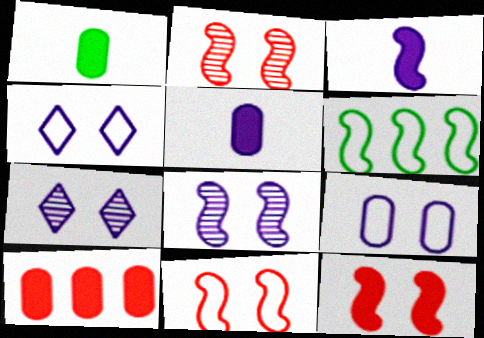[[2, 3, 6], 
[2, 11, 12]]